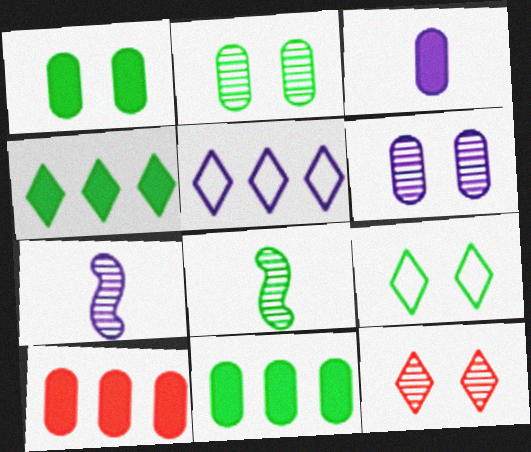[[1, 3, 10], 
[7, 9, 10], 
[8, 9, 11]]